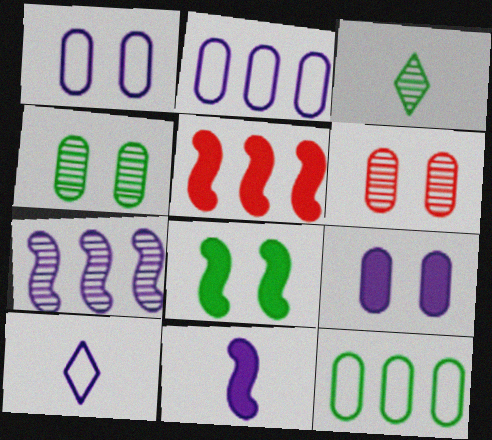[[1, 3, 5], 
[3, 6, 7], 
[3, 8, 12], 
[4, 5, 10], 
[5, 8, 11], 
[7, 9, 10]]